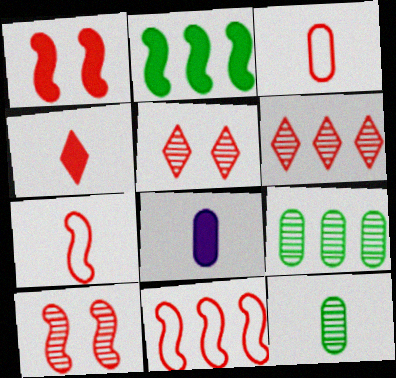[[1, 3, 6], 
[3, 8, 12]]